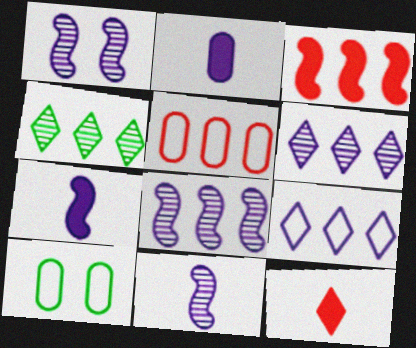[[1, 2, 9], 
[1, 8, 11], 
[8, 10, 12]]